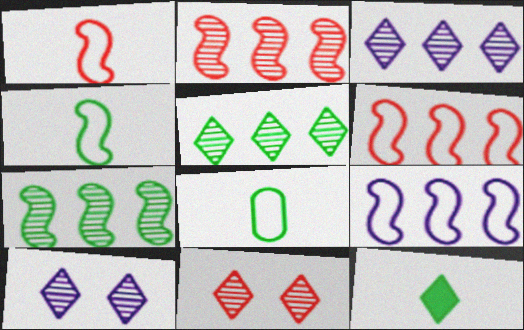[]